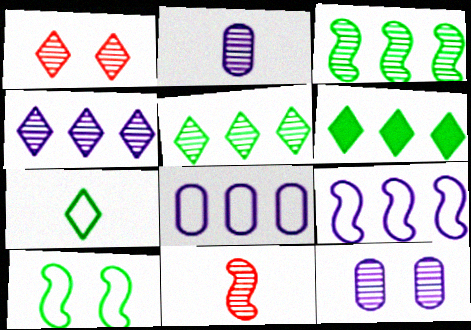[[1, 2, 3], 
[5, 11, 12]]